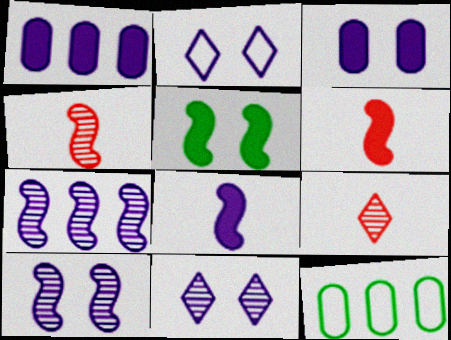[[2, 3, 10], 
[6, 11, 12]]